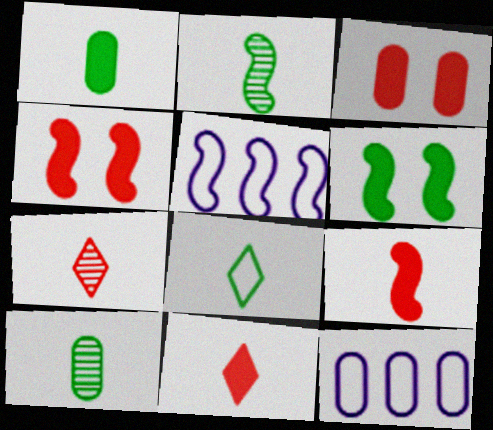[[1, 2, 8], 
[2, 4, 5], 
[3, 10, 12], 
[6, 7, 12]]